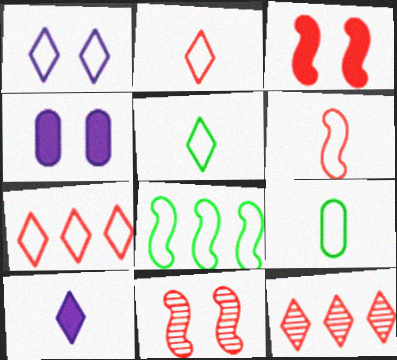[[1, 5, 7]]